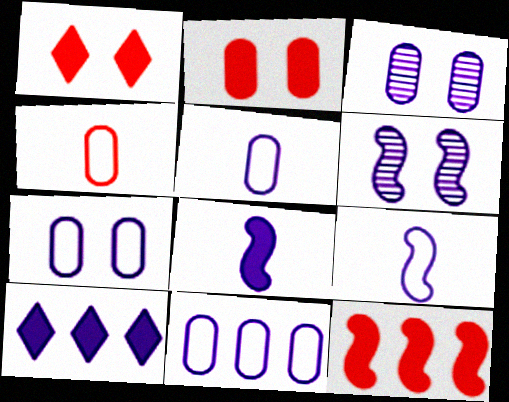[[3, 9, 10], 
[5, 6, 10], 
[5, 7, 11]]